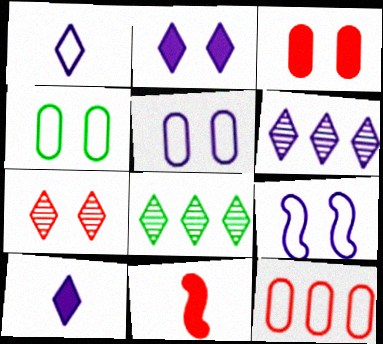[[1, 2, 6], 
[4, 6, 11], 
[5, 8, 11], 
[7, 11, 12]]